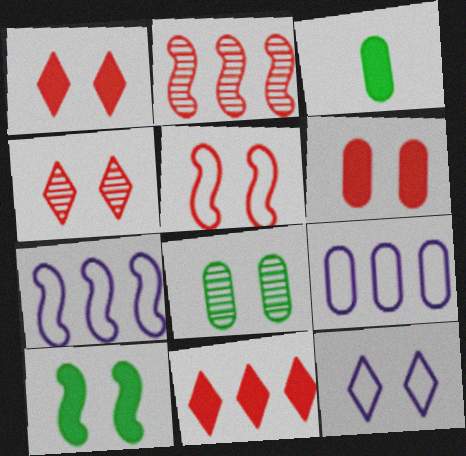[[2, 3, 12], 
[3, 4, 7], 
[4, 5, 6]]